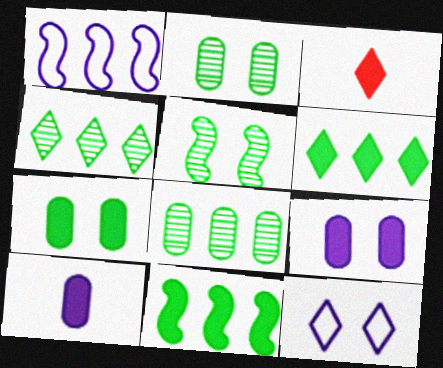[[1, 2, 3], 
[3, 4, 12], 
[3, 9, 11]]